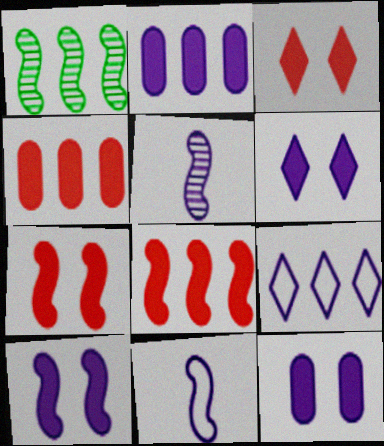[[1, 4, 9], 
[1, 7, 11], 
[5, 9, 12], 
[6, 10, 12]]